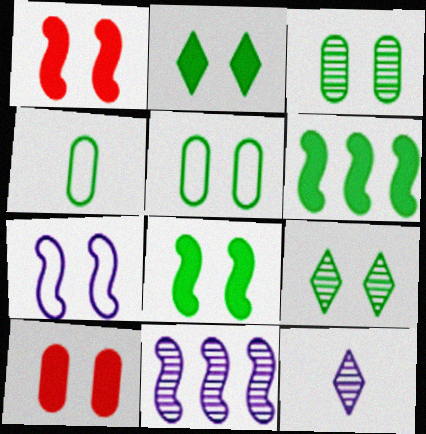[[4, 6, 9], 
[5, 8, 9], 
[7, 9, 10]]